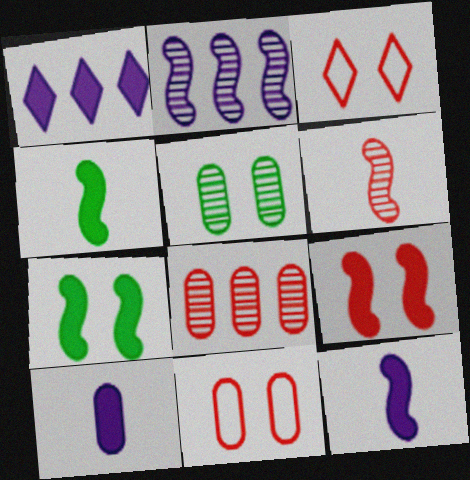[]